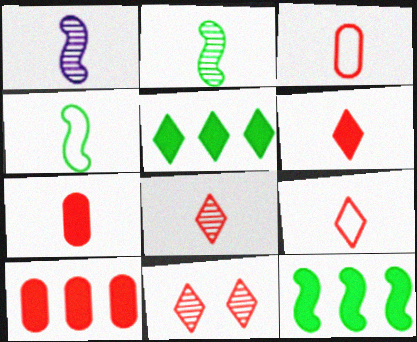[[6, 8, 9]]